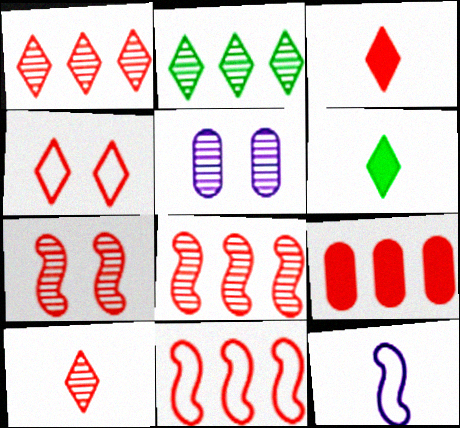[[1, 3, 4], 
[1, 9, 11], 
[5, 6, 11]]